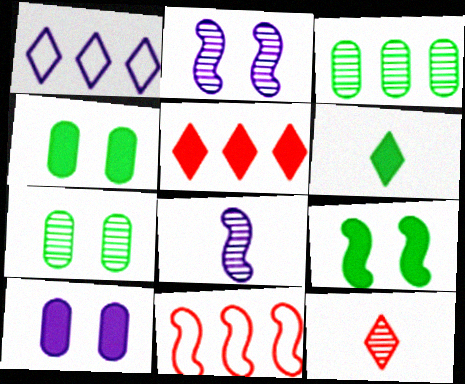[[1, 8, 10], 
[2, 3, 12], 
[8, 9, 11]]